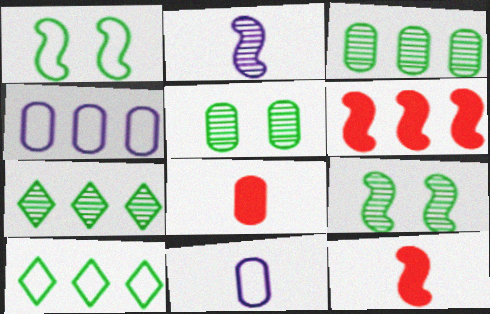[[1, 2, 6], 
[4, 5, 8], 
[4, 6, 7]]